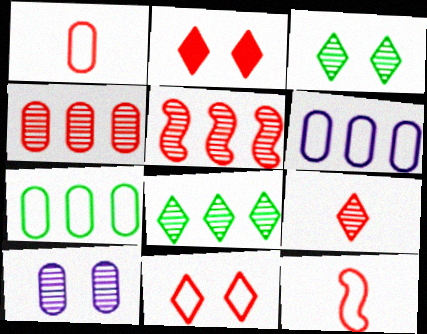[[1, 2, 5], 
[2, 4, 12]]